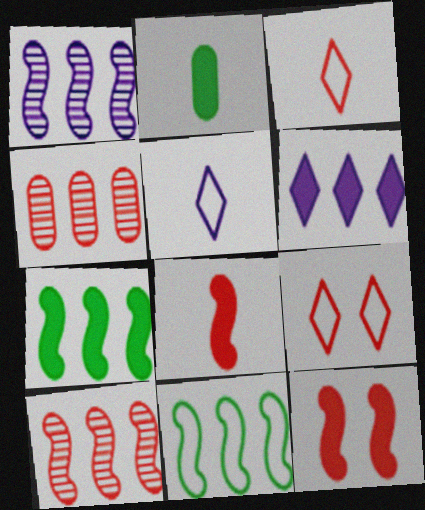[[1, 2, 9], 
[2, 6, 12], 
[3, 4, 12], 
[4, 6, 11], 
[4, 8, 9]]